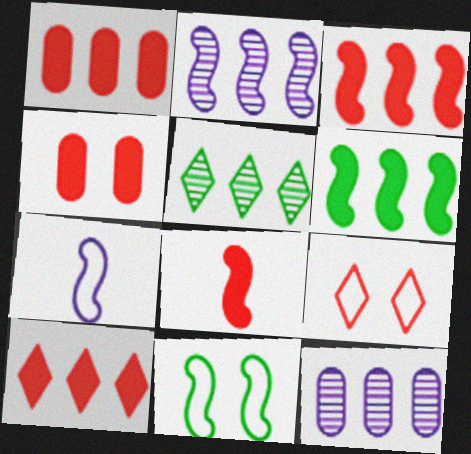[[1, 3, 10], 
[2, 8, 11], 
[4, 5, 7], 
[4, 8, 10]]